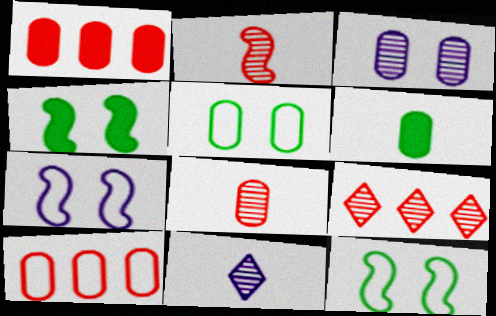[[1, 11, 12], 
[3, 6, 10], 
[4, 10, 11], 
[6, 7, 9]]